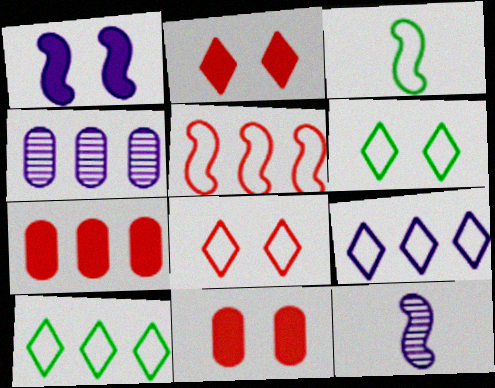[[2, 3, 4], 
[6, 7, 12], 
[10, 11, 12]]